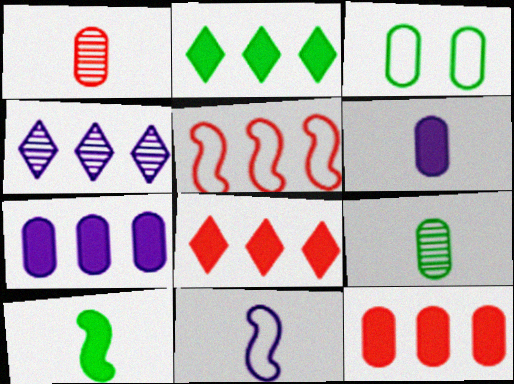[[1, 3, 7]]